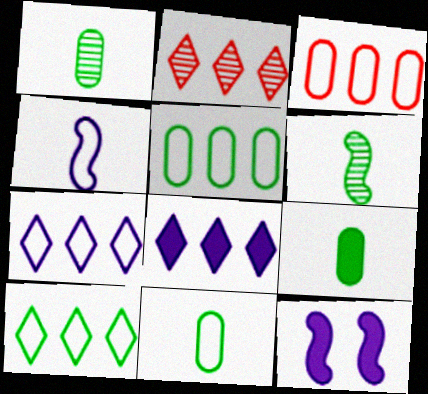[[1, 9, 11], 
[2, 8, 10], 
[2, 11, 12]]